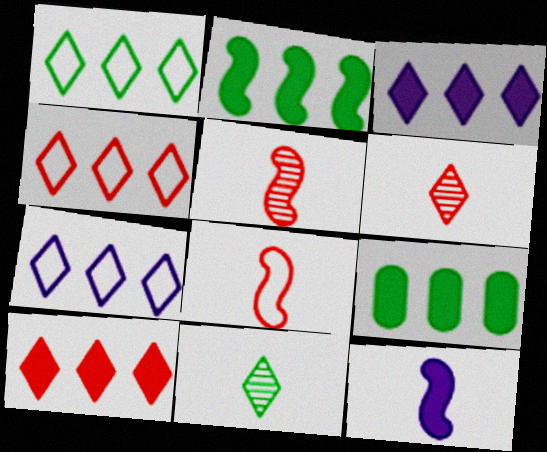[[1, 4, 7]]